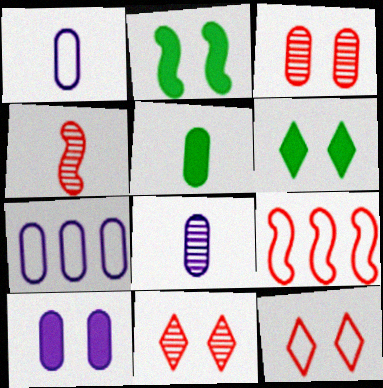[[3, 5, 7], 
[4, 6, 7], 
[6, 8, 9], 
[7, 8, 10]]